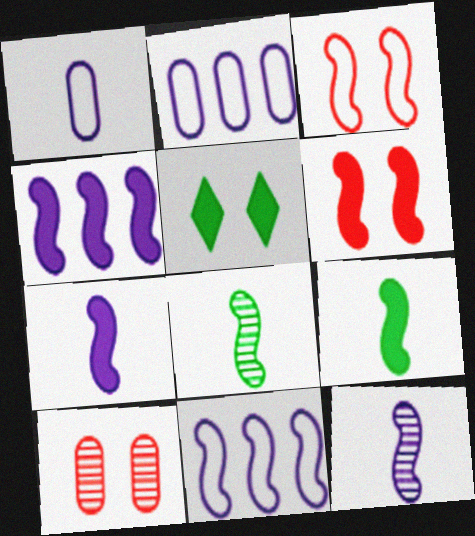[[3, 4, 8], 
[4, 6, 9], 
[6, 8, 11]]